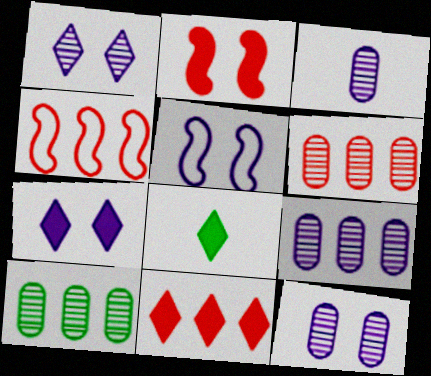[[3, 9, 12], 
[4, 6, 11], 
[4, 8, 12], 
[5, 6, 8], 
[5, 7, 12], 
[6, 9, 10], 
[7, 8, 11]]